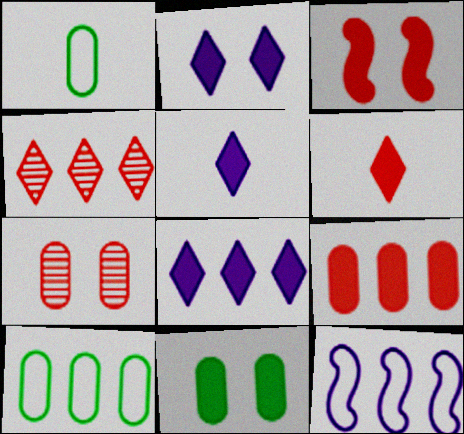[[2, 3, 11], 
[2, 5, 8], 
[3, 6, 9]]